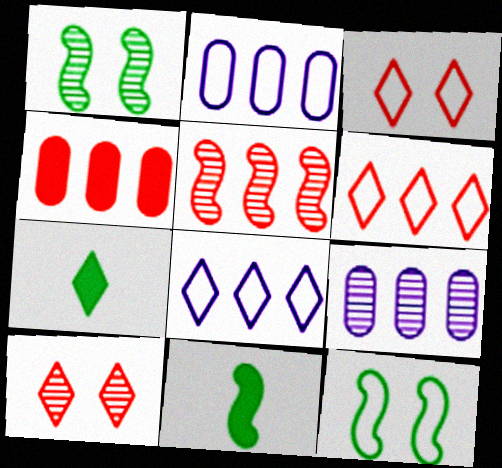[[2, 10, 11], 
[3, 9, 11], 
[4, 5, 6], 
[7, 8, 10]]